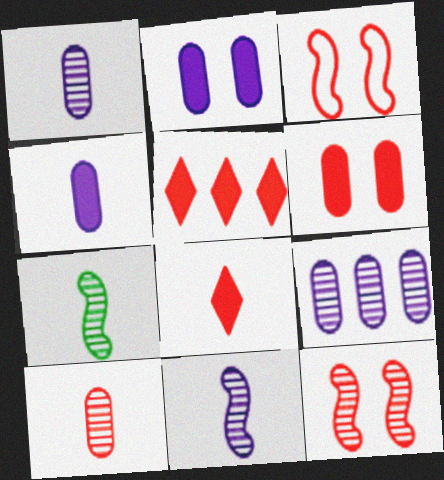[[3, 5, 10]]